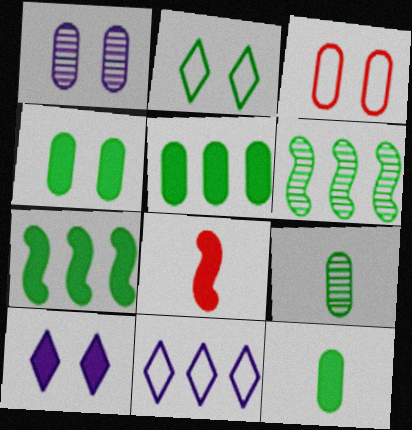[[1, 3, 4], 
[2, 6, 12], 
[2, 7, 9], 
[4, 5, 12], 
[5, 8, 10]]